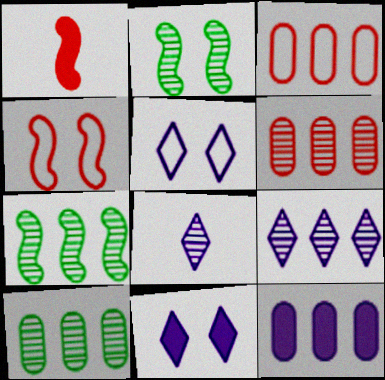[[1, 5, 10], 
[2, 6, 8], 
[3, 10, 12], 
[6, 7, 9]]